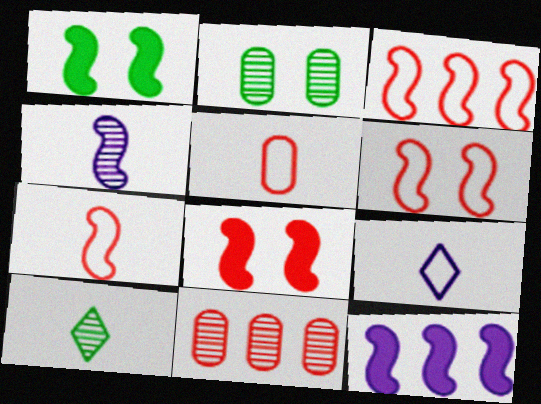[[1, 3, 4], 
[1, 9, 11], 
[3, 6, 7]]